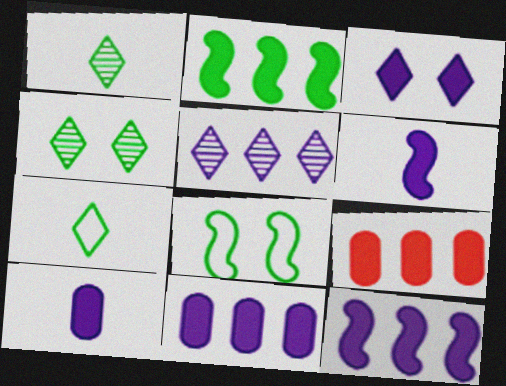[[3, 6, 11], 
[3, 10, 12]]